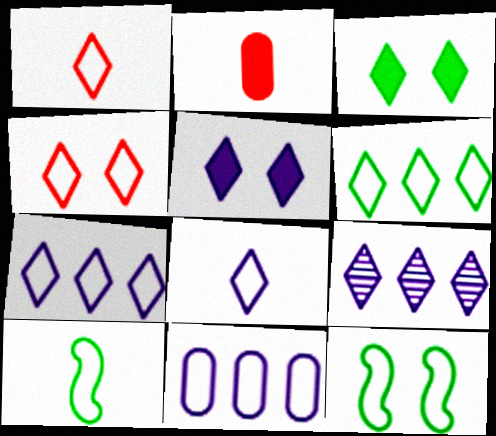[[1, 3, 9], 
[1, 11, 12], 
[2, 9, 12], 
[4, 6, 8], 
[4, 10, 11], 
[5, 8, 9]]